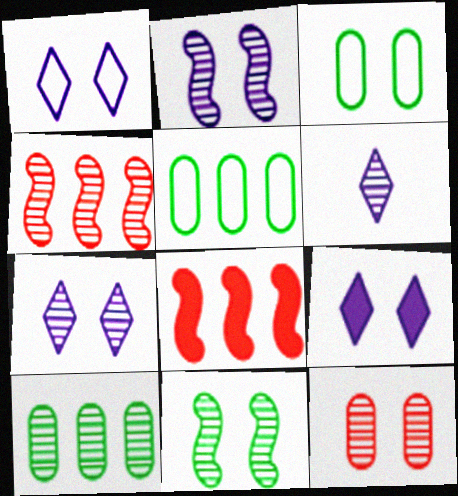[[1, 7, 9], 
[3, 6, 8], 
[7, 11, 12]]